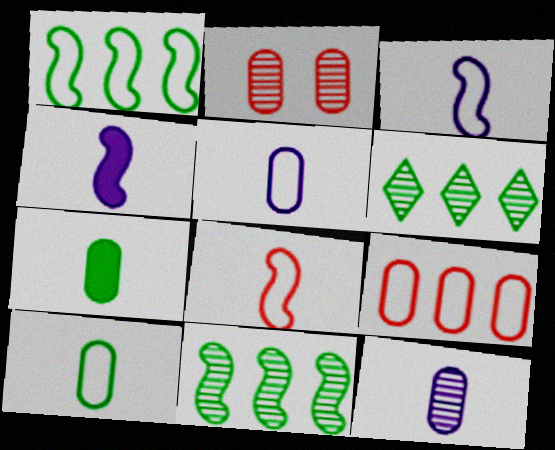[]